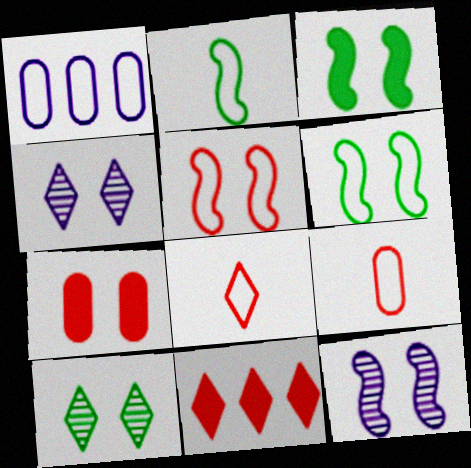[[1, 6, 8], 
[3, 5, 12], 
[4, 6, 7]]